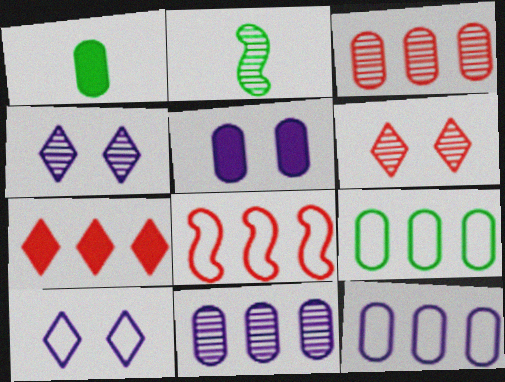[[1, 4, 8], 
[2, 3, 4], 
[2, 6, 11], 
[3, 7, 8]]